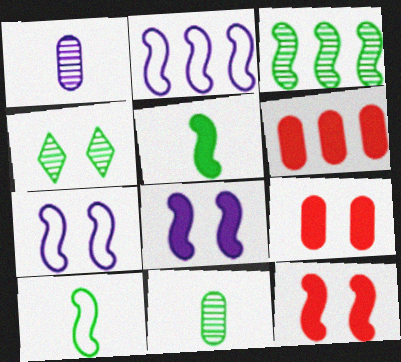[[3, 4, 11], 
[4, 7, 9]]